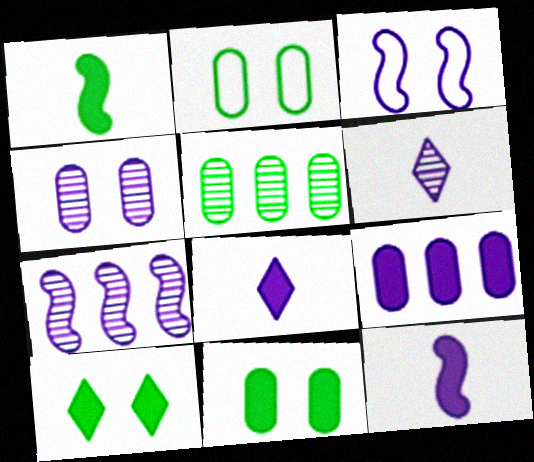[[3, 6, 9], 
[3, 7, 12], 
[4, 6, 7]]